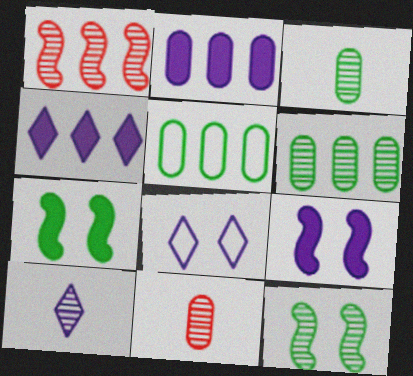[[1, 4, 5], 
[4, 8, 10]]